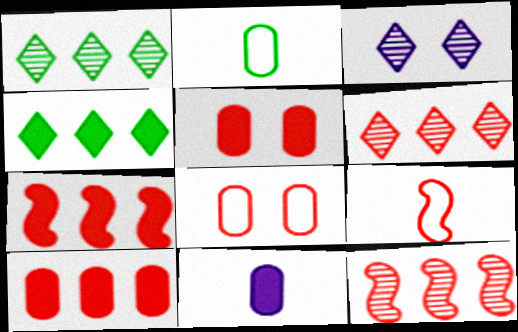[[2, 3, 7], 
[5, 6, 9]]